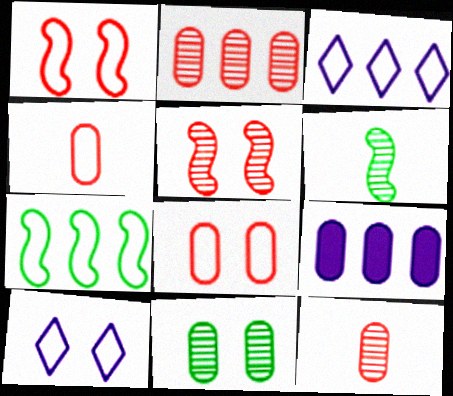[[4, 7, 10], 
[4, 9, 11]]